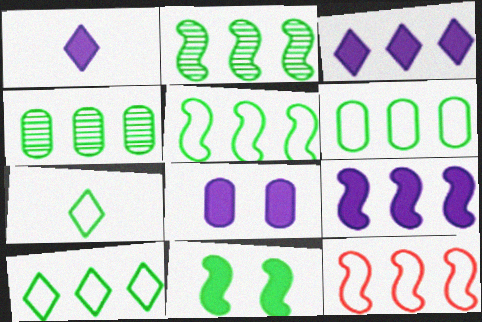[[1, 8, 9], 
[2, 9, 12], 
[3, 4, 12], 
[4, 7, 11], 
[5, 6, 10]]